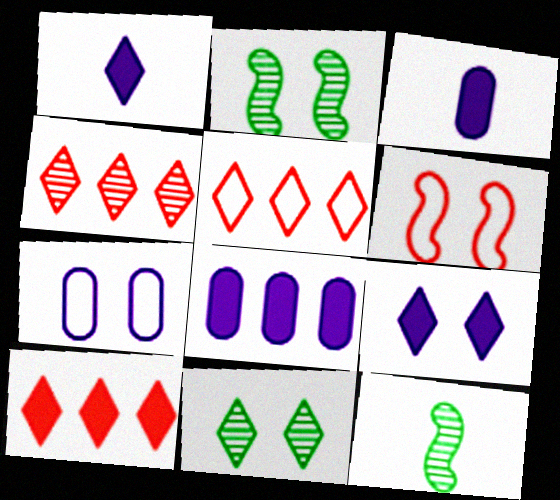[[1, 5, 11], 
[2, 3, 5], 
[4, 5, 10], 
[7, 10, 12]]